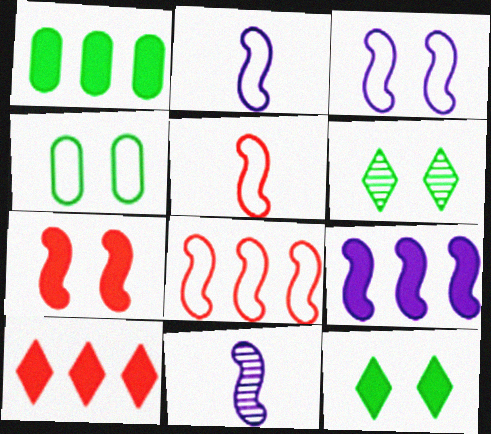[[1, 9, 10], 
[3, 9, 11], 
[4, 10, 11]]